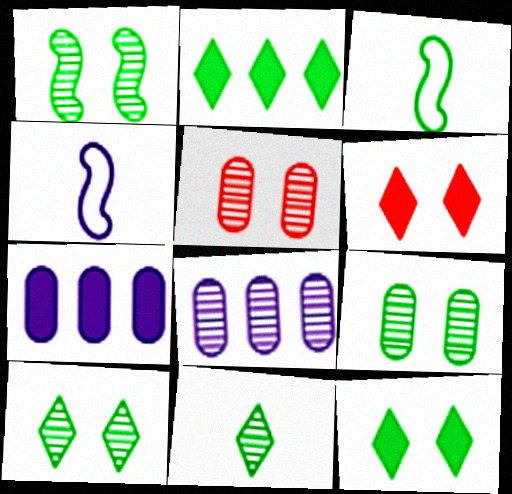[[1, 9, 10], 
[2, 3, 9], 
[2, 4, 5], 
[3, 6, 8]]